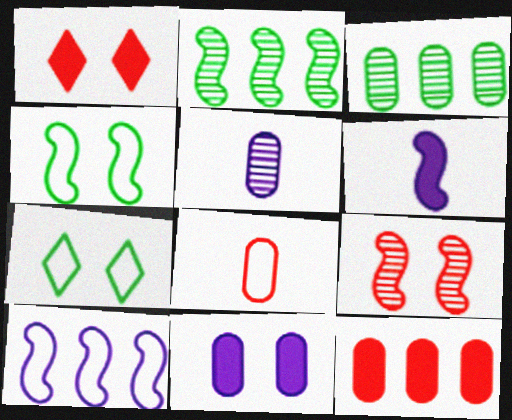[[3, 8, 11], 
[7, 8, 10], 
[7, 9, 11]]